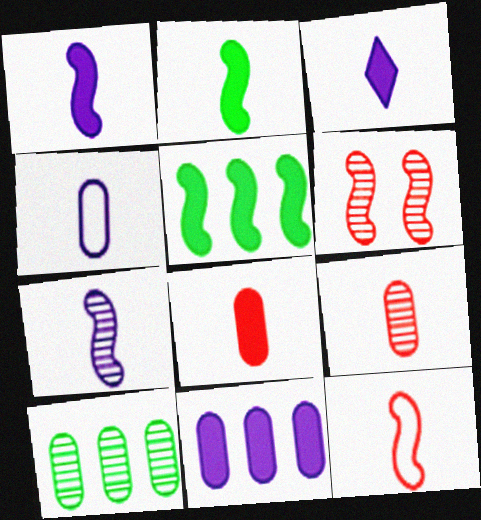[[2, 3, 8], 
[2, 7, 12], 
[3, 4, 7]]